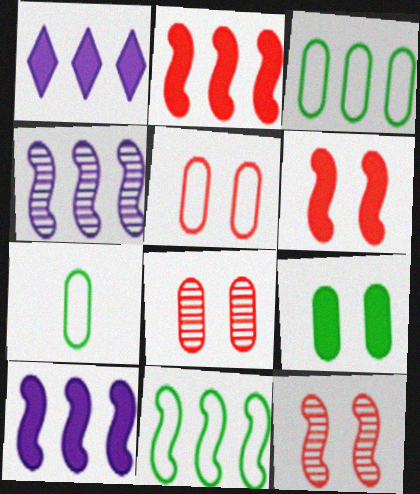[[1, 7, 12], 
[2, 4, 11]]